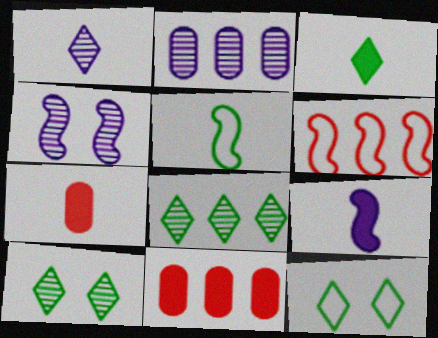[[1, 2, 4], 
[1, 5, 7], 
[3, 7, 9], 
[3, 8, 12]]